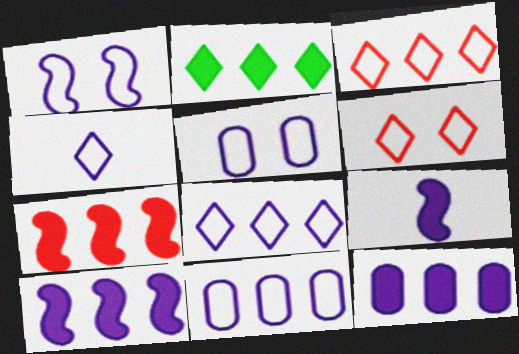[[1, 4, 11], 
[2, 7, 12]]